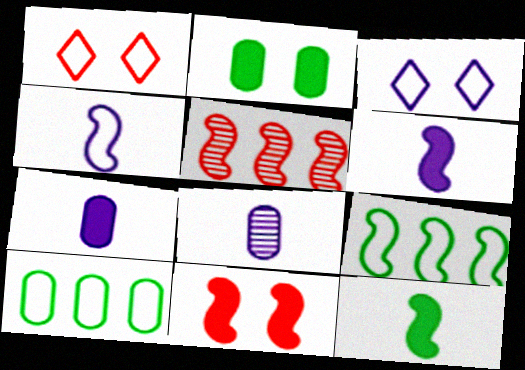[[1, 4, 10]]